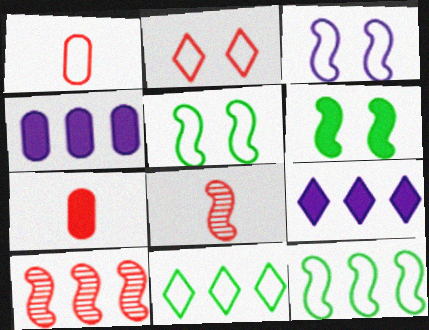[[1, 3, 11], 
[2, 7, 10], 
[4, 10, 11], 
[6, 7, 9]]